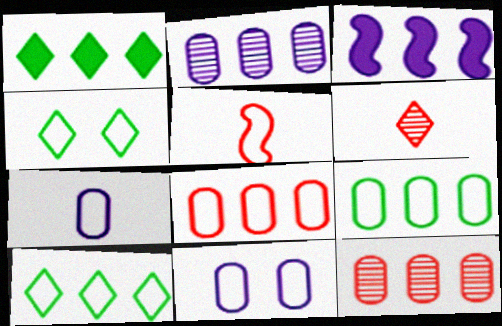[[3, 10, 12], 
[5, 10, 11]]